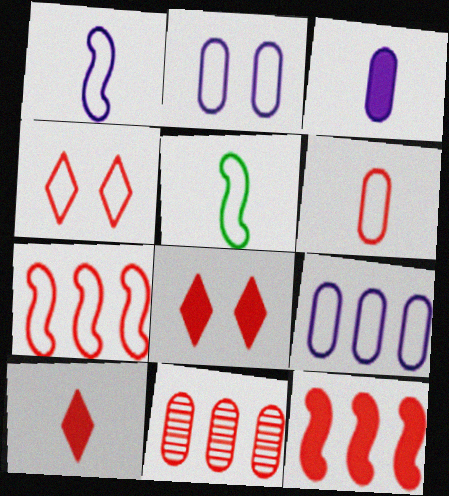[[4, 5, 9], 
[4, 6, 7]]